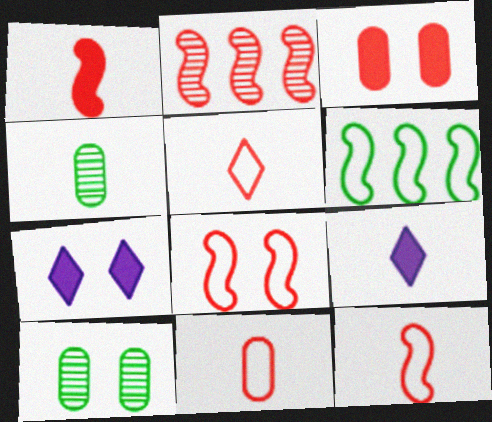[[1, 2, 8], 
[2, 3, 5], 
[4, 9, 12], 
[5, 11, 12], 
[7, 8, 10]]